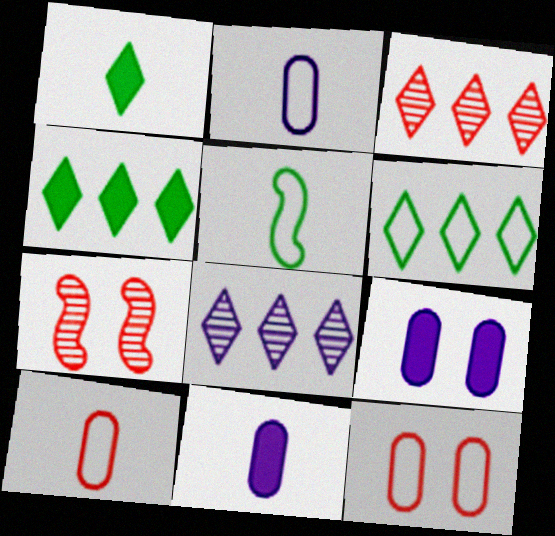[[2, 4, 7], 
[3, 5, 9], 
[6, 7, 11]]